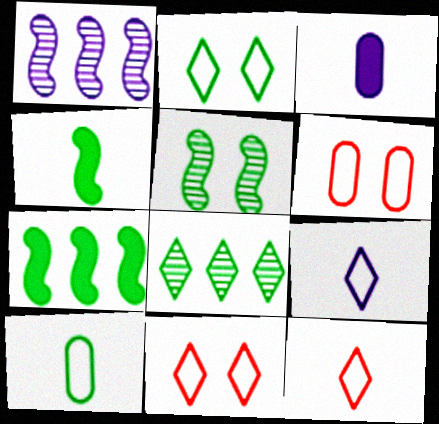[]